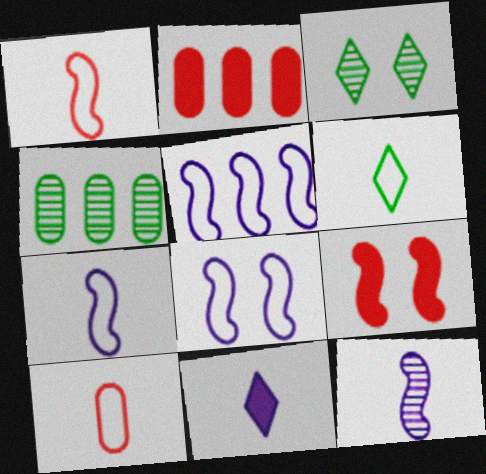[[2, 3, 7], 
[5, 7, 8], 
[6, 7, 10]]